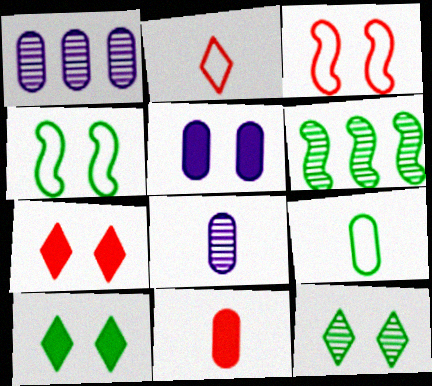[[2, 5, 6], 
[3, 5, 12], 
[6, 9, 10], 
[8, 9, 11]]